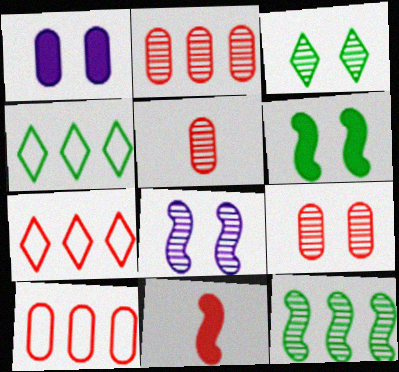[[2, 5, 9], 
[3, 8, 9], 
[7, 9, 11]]